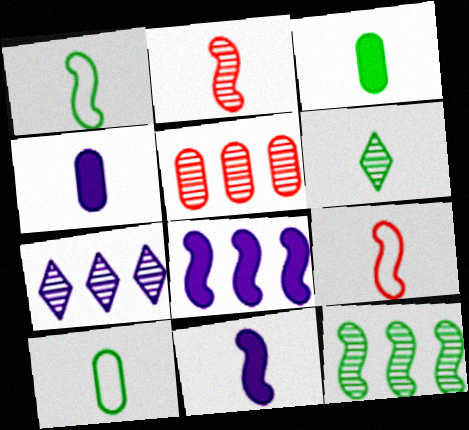[[1, 2, 11], 
[1, 3, 6], 
[4, 6, 9], 
[5, 7, 12]]